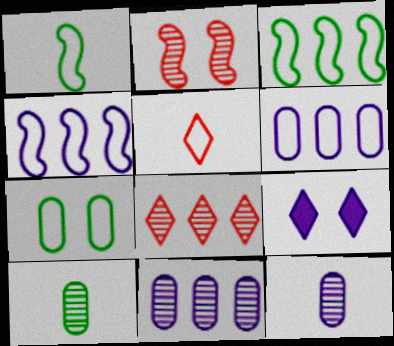[[2, 7, 9], 
[4, 5, 7], 
[4, 9, 12]]